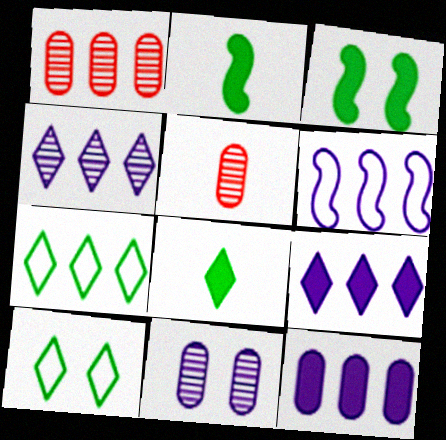[[4, 6, 12]]